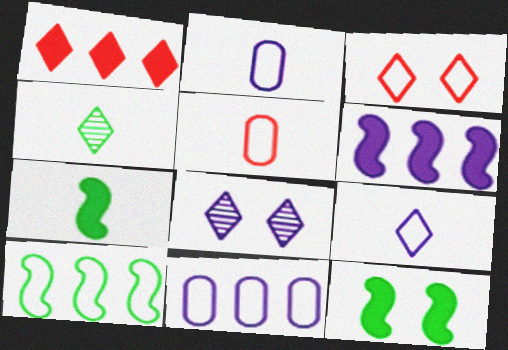[[2, 3, 10], 
[2, 6, 8]]